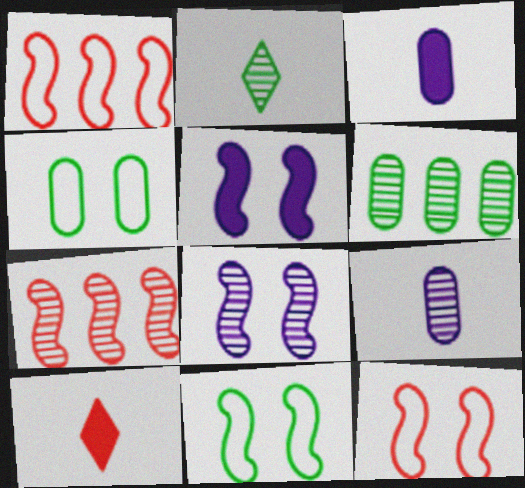[]